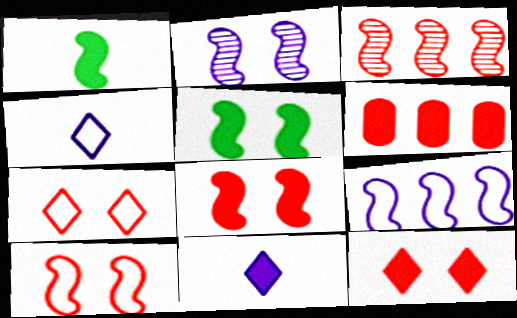[[2, 5, 10], 
[5, 6, 11]]